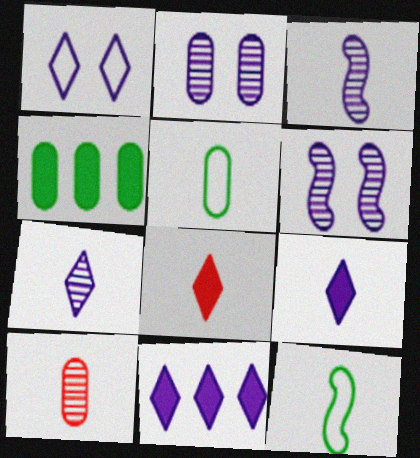[[1, 7, 11], 
[3, 5, 8], 
[9, 10, 12]]